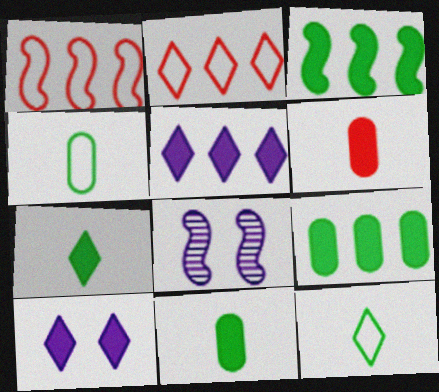[[2, 8, 11], 
[3, 6, 10]]